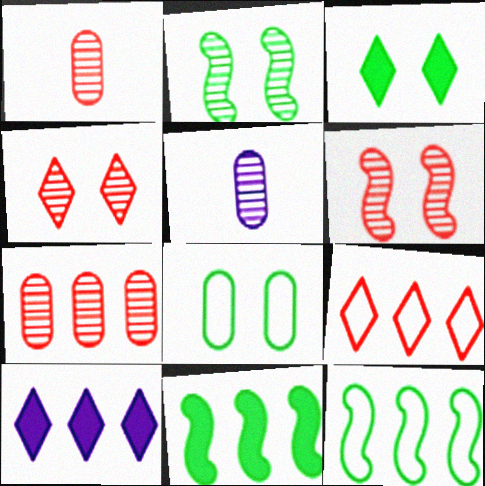[[2, 3, 8], 
[7, 10, 12]]